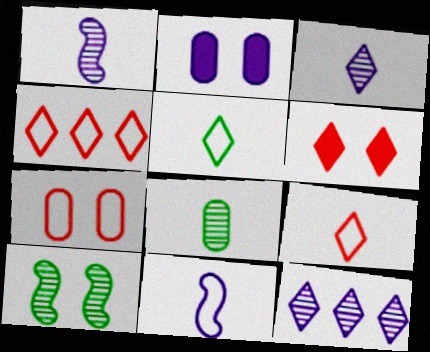[[2, 11, 12], 
[5, 6, 12]]